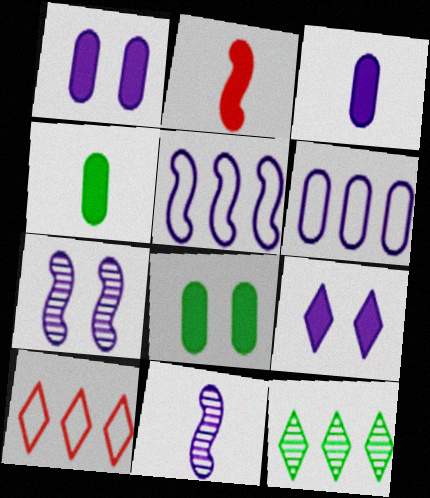[[4, 7, 10], 
[6, 9, 11], 
[8, 10, 11]]